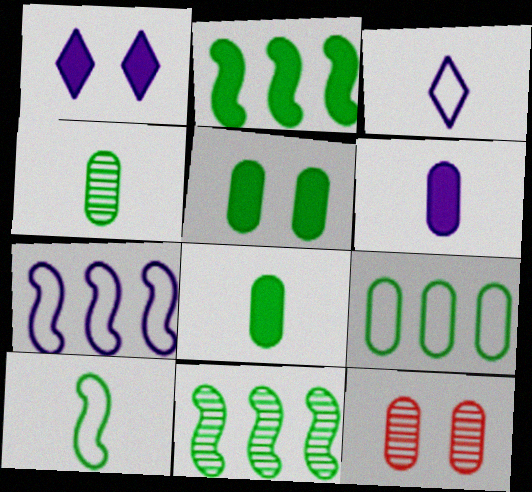[[2, 3, 12], 
[4, 5, 9], 
[6, 9, 12]]